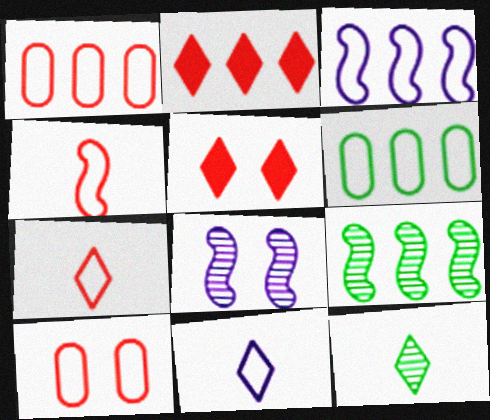[]